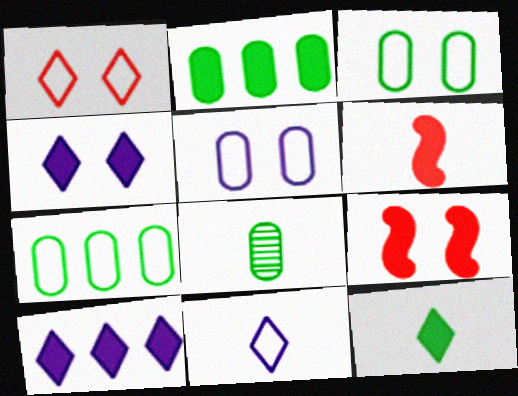[[2, 3, 8], 
[2, 4, 6], 
[6, 8, 11]]